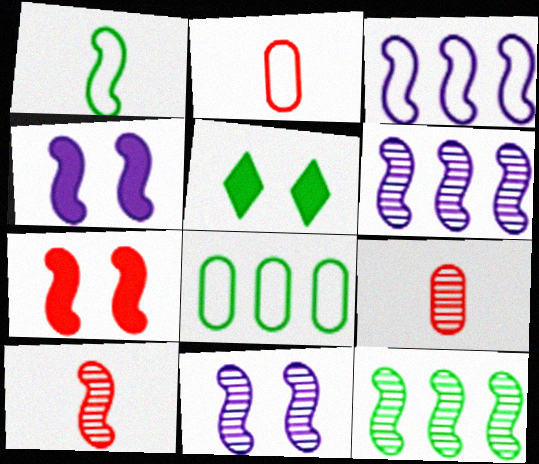[[1, 6, 7], 
[2, 5, 6], 
[3, 5, 9], 
[10, 11, 12]]